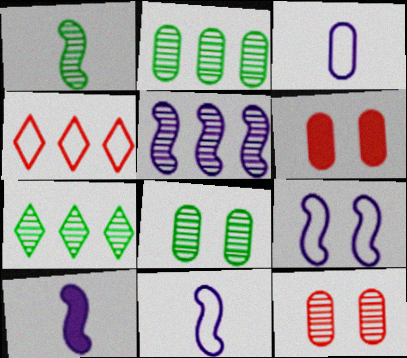[[1, 7, 8], 
[2, 3, 6], 
[4, 8, 10], 
[5, 9, 10], 
[6, 7, 11]]